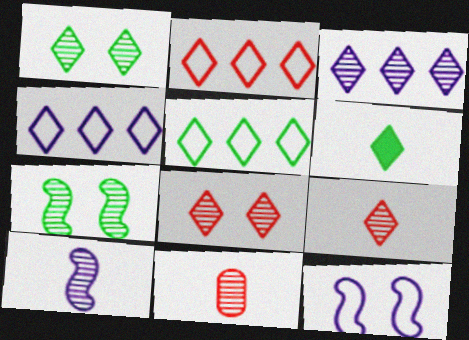[[1, 3, 9], 
[1, 5, 6], 
[2, 4, 5], 
[3, 7, 11], 
[4, 6, 8]]